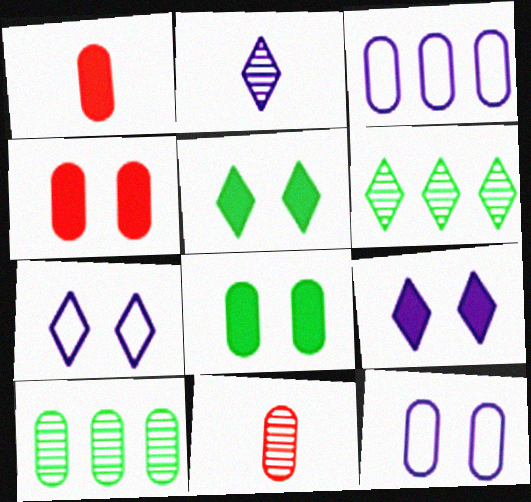[[1, 10, 12], 
[3, 8, 11]]